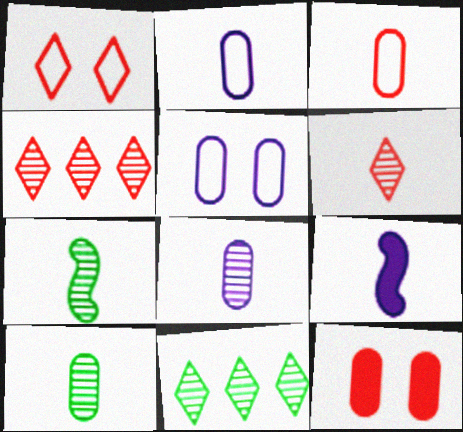[[6, 7, 8]]